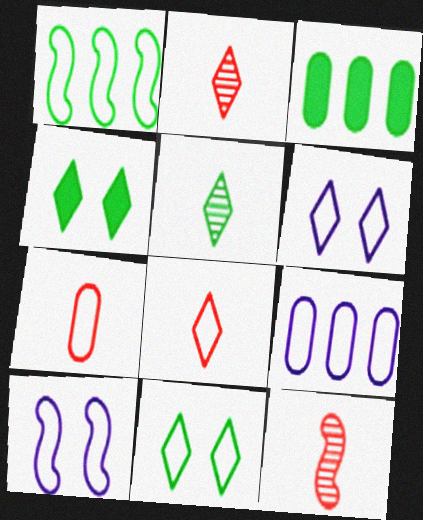[[1, 6, 7], 
[2, 3, 10], 
[3, 6, 12], 
[4, 9, 12]]